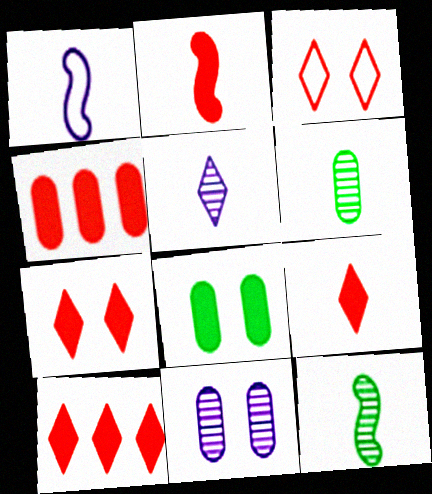[[1, 2, 12], 
[1, 6, 9], 
[2, 4, 7], 
[7, 9, 10]]